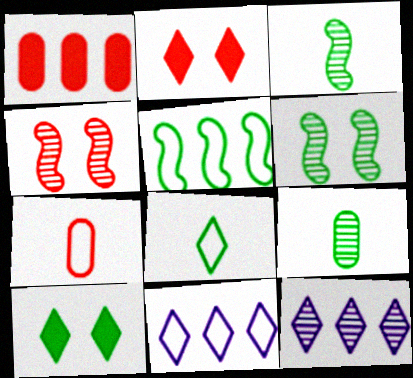[[1, 5, 12], 
[2, 8, 12], 
[4, 9, 12], 
[5, 9, 10]]